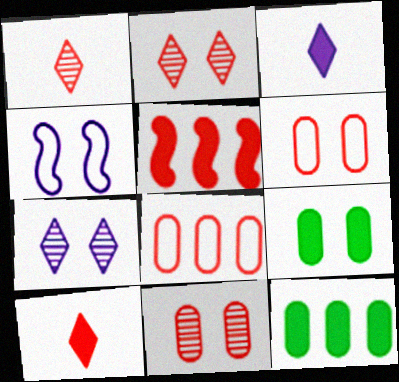[[1, 4, 12], 
[1, 5, 6], 
[2, 4, 9], 
[3, 5, 9]]